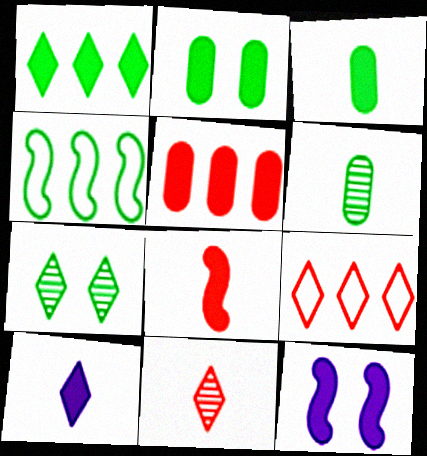[[3, 4, 7], 
[3, 8, 10], 
[6, 9, 12], 
[7, 9, 10]]